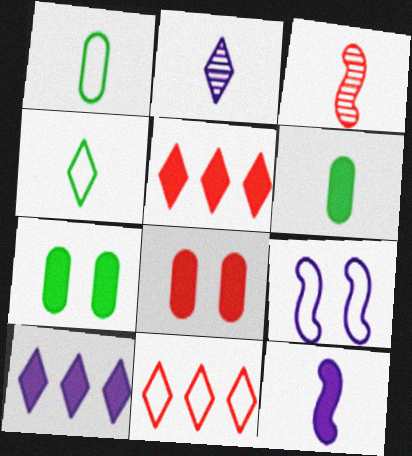[[1, 9, 11], 
[3, 8, 11], 
[5, 7, 12]]